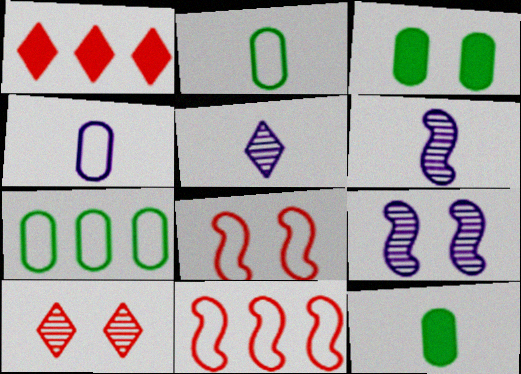[[1, 2, 9], 
[3, 5, 11]]